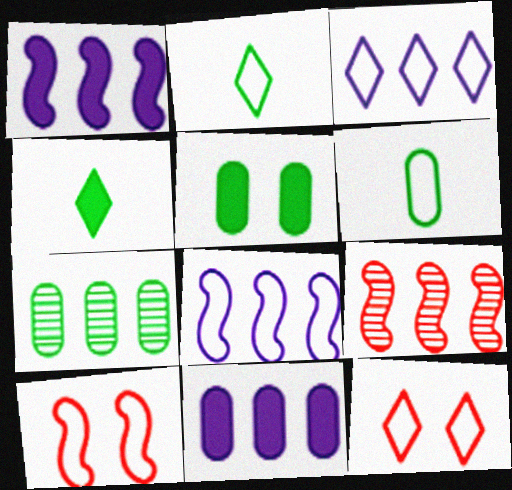[[2, 3, 12], 
[3, 6, 10], 
[5, 6, 7], 
[6, 8, 12]]